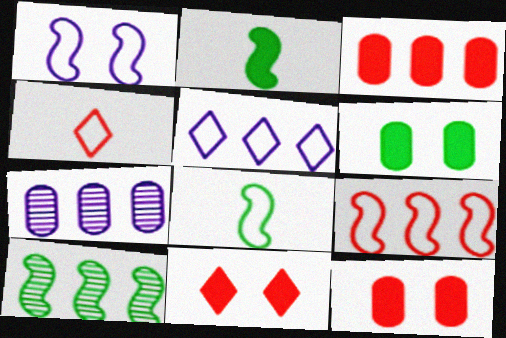[[1, 8, 9], 
[3, 5, 10], 
[7, 8, 11]]